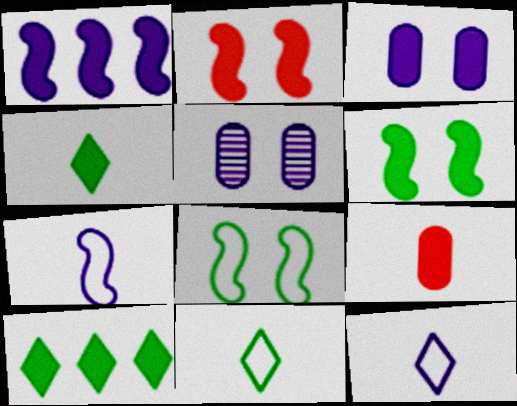[[1, 5, 12]]